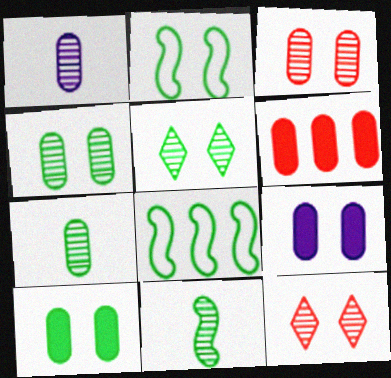[[2, 5, 10], 
[2, 9, 12]]